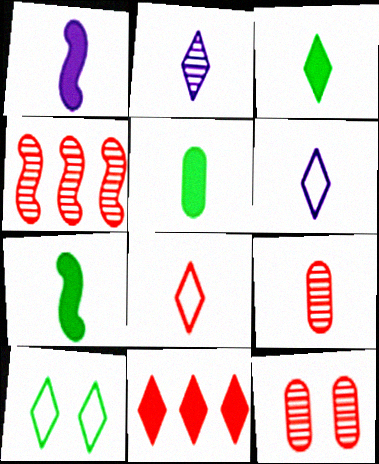[[2, 3, 8], 
[2, 10, 11], 
[3, 5, 7], 
[6, 7, 9]]